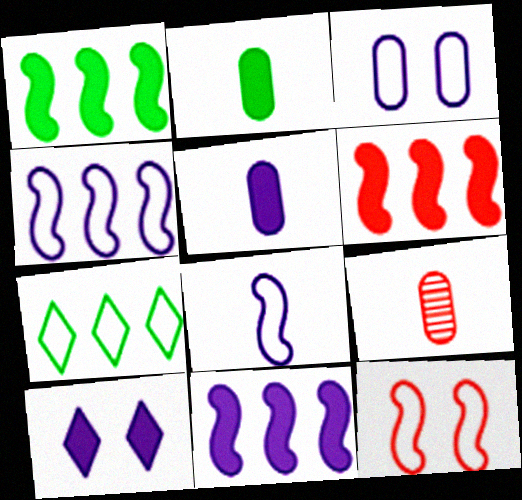[[1, 6, 11], 
[2, 6, 10], 
[5, 10, 11]]